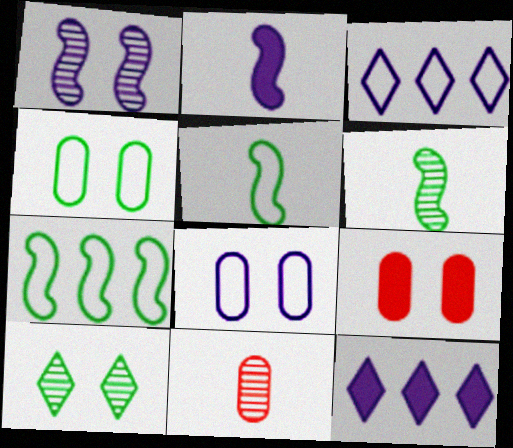[[3, 6, 9]]